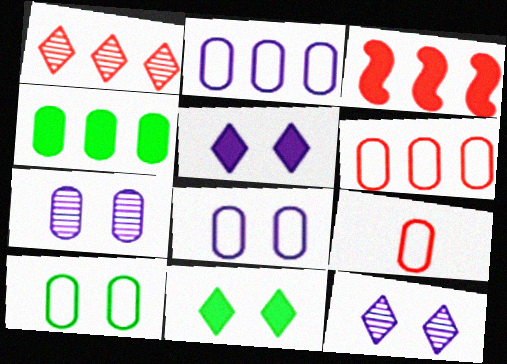[[1, 3, 6], 
[2, 9, 10], 
[4, 7, 9]]